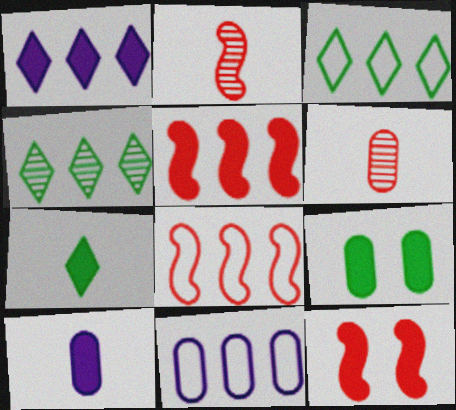[[2, 8, 12], 
[3, 8, 11], 
[4, 5, 11], 
[6, 9, 11]]